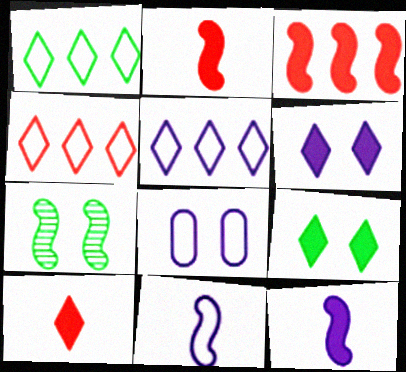[[1, 4, 5], 
[3, 7, 11], 
[5, 8, 11]]